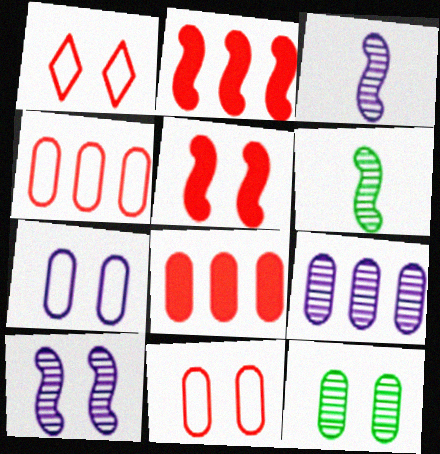[]